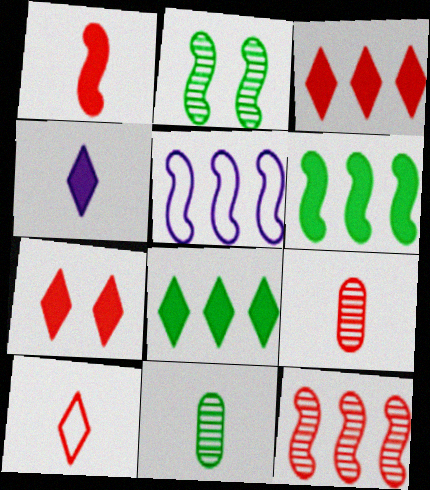[[1, 2, 5], 
[1, 9, 10], 
[4, 7, 8], 
[5, 6, 12], 
[5, 7, 11]]